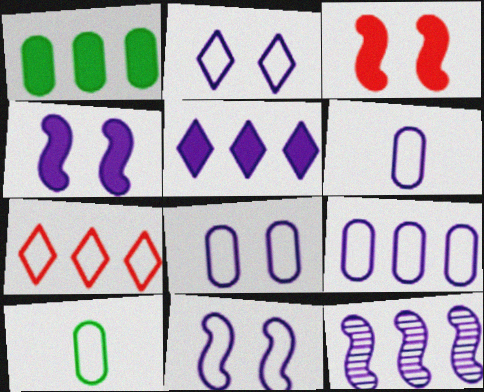[[1, 7, 12], 
[2, 8, 11], 
[5, 9, 12], 
[6, 8, 9], 
[7, 10, 11]]